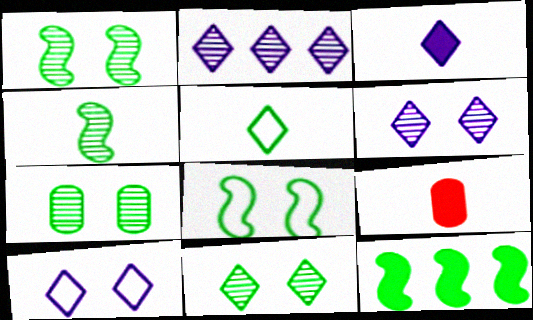[[1, 7, 11], 
[2, 3, 10], 
[2, 8, 9], 
[4, 8, 12], 
[5, 7, 12]]